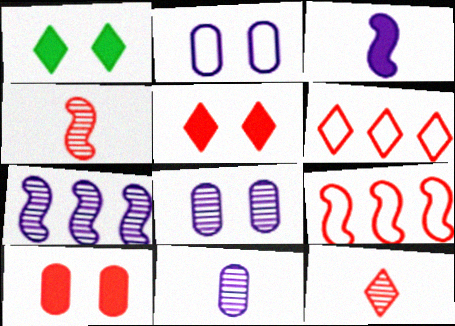[[1, 9, 11], 
[4, 6, 10], 
[5, 6, 12], 
[9, 10, 12]]